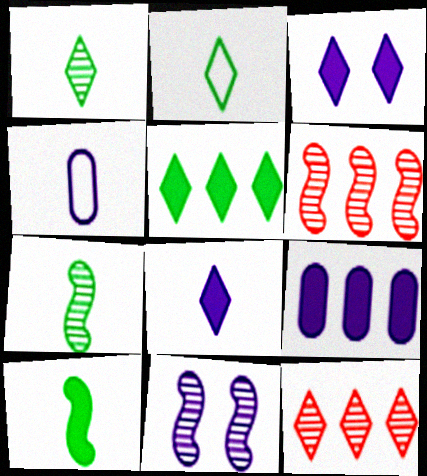[[2, 3, 12], 
[6, 7, 11]]